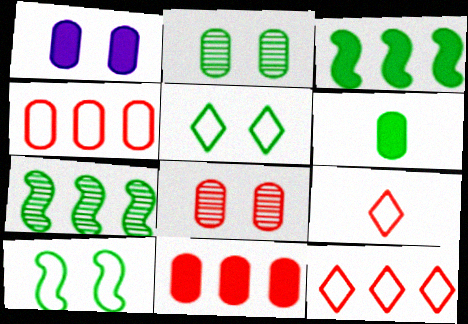[[1, 6, 11], 
[1, 7, 9], 
[5, 6, 7]]